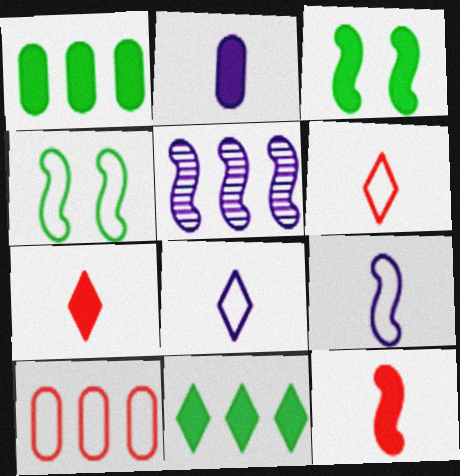[[4, 5, 12], 
[4, 8, 10], 
[5, 10, 11]]